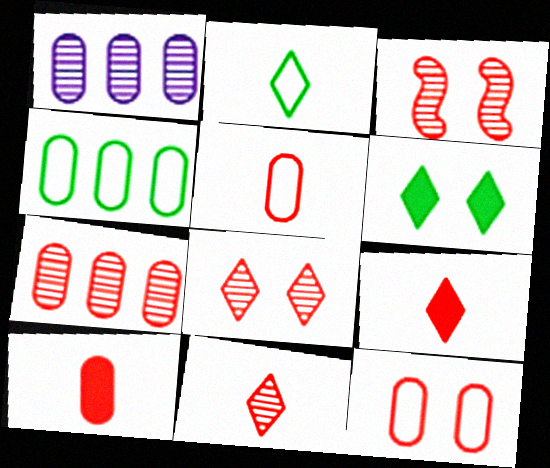[[3, 7, 11], 
[7, 10, 12]]